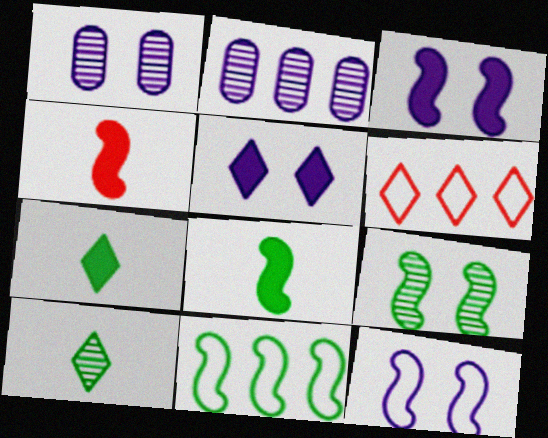[[1, 5, 12], 
[1, 6, 8], 
[5, 6, 10], 
[8, 9, 11]]